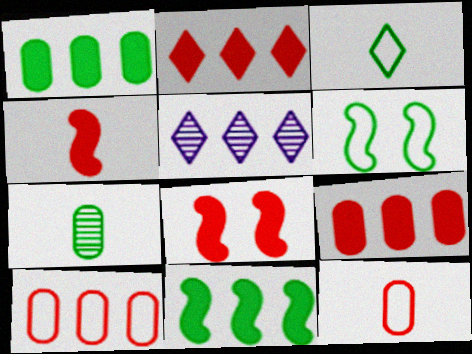[[5, 10, 11]]